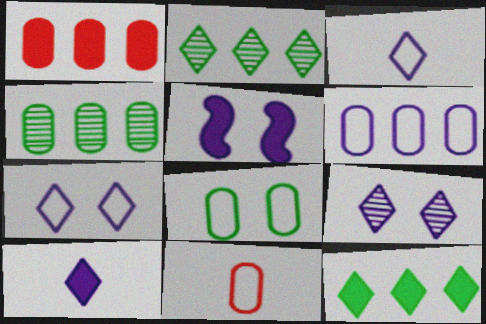[[1, 4, 6], 
[2, 5, 11], 
[6, 8, 11]]